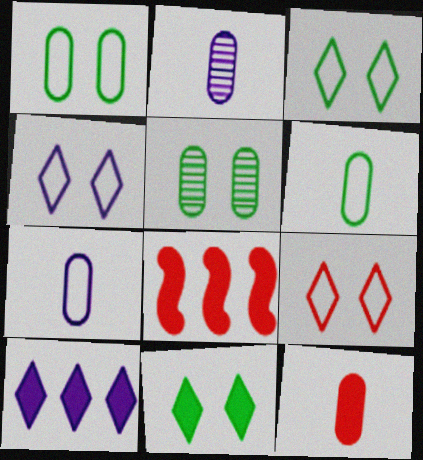[[2, 3, 8], 
[2, 6, 12], 
[3, 4, 9]]